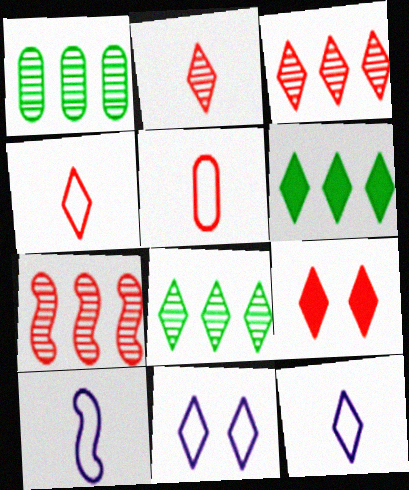[[1, 9, 10], 
[2, 6, 11], 
[3, 4, 9], 
[5, 7, 9], 
[8, 9, 12]]